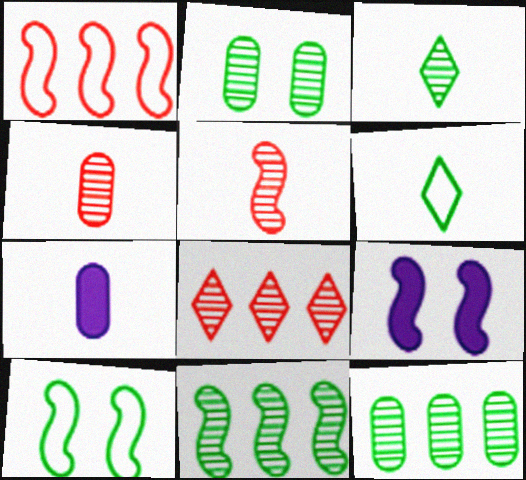[[2, 3, 11], 
[5, 6, 7], 
[7, 8, 10]]